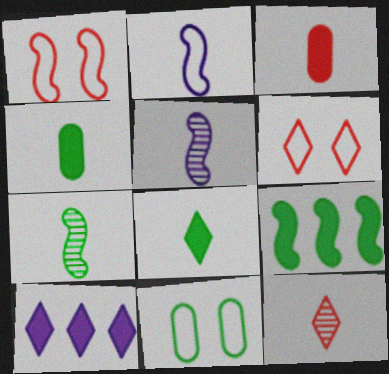[[1, 5, 9], 
[2, 4, 12]]